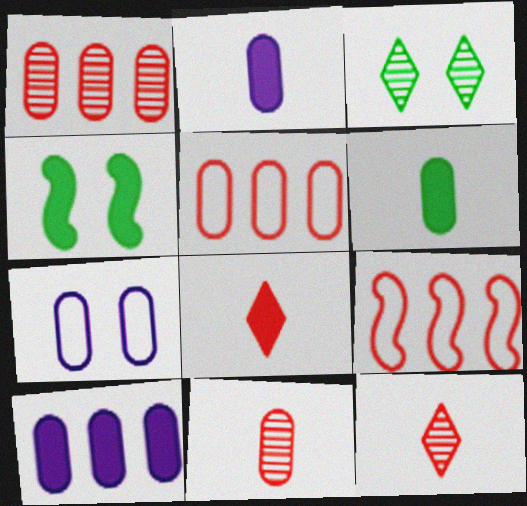[[1, 6, 7], 
[2, 3, 9], 
[4, 8, 10]]